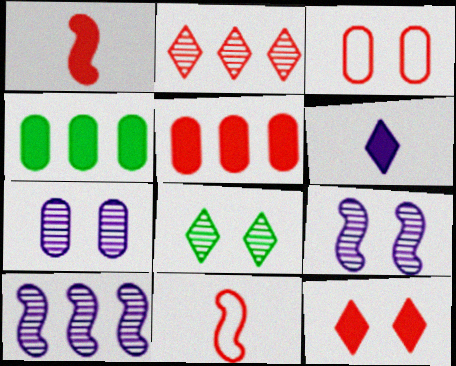[[1, 2, 3], 
[1, 5, 12]]